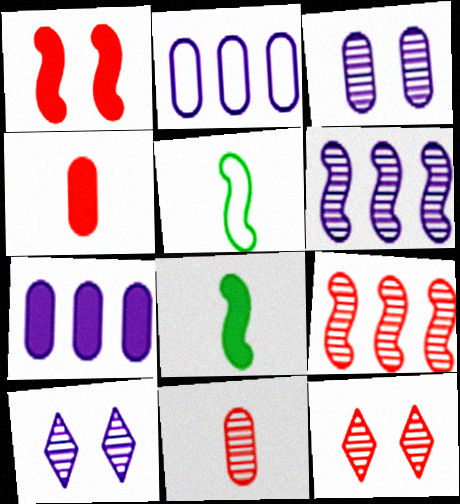[[1, 5, 6], 
[2, 8, 12], 
[5, 7, 12], 
[9, 11, 12]]